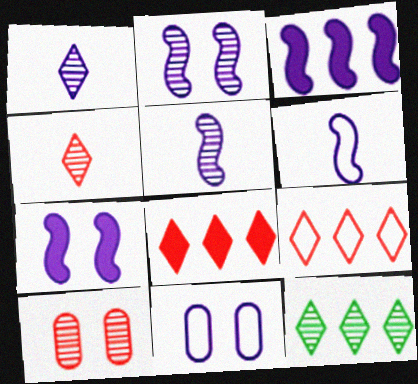[[1, 3, 11], 
[2, 3, 6], 
[5, 10, 12]]